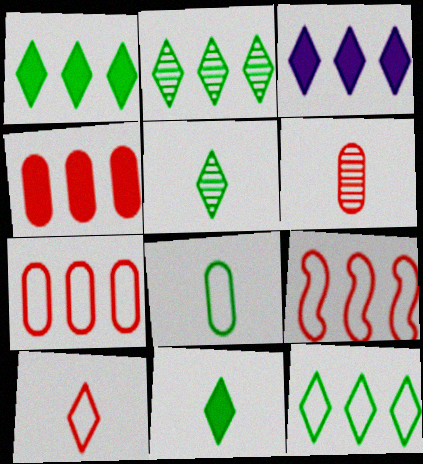[[1, 2, 12]]